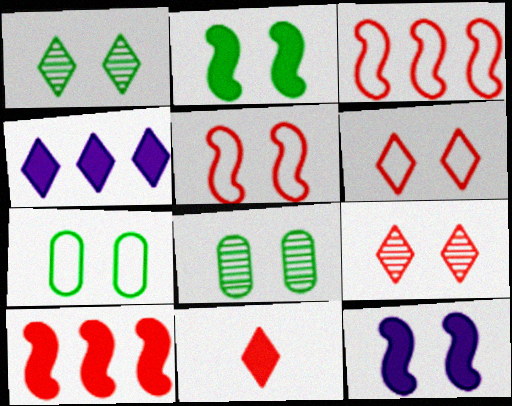[[1, 2, 7], 
[6, 8, 12], 
[7, 9, 12]]